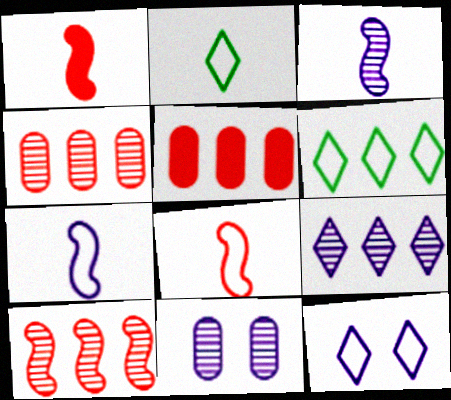[[1, 6, 11], 
[3, 9, 11]]